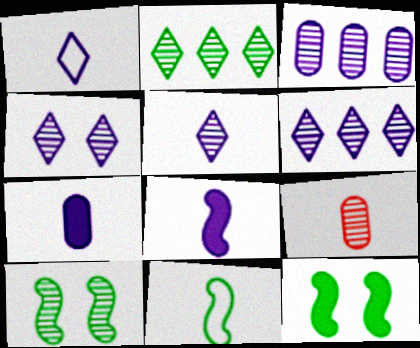[[4, 5, 6], 
[6, 9, 10]]